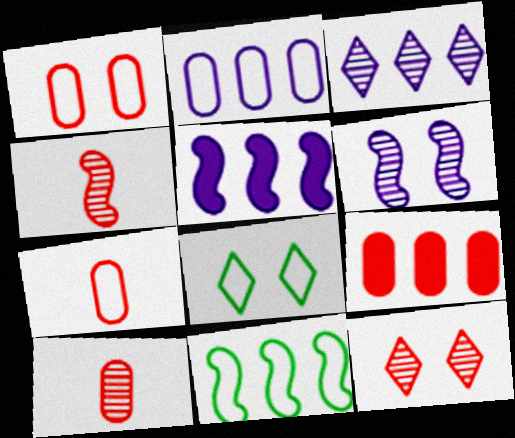[[1, 9, 10], 
[2, 3, 5], 
[3, 9, 11], 
[5, 8, 10]]